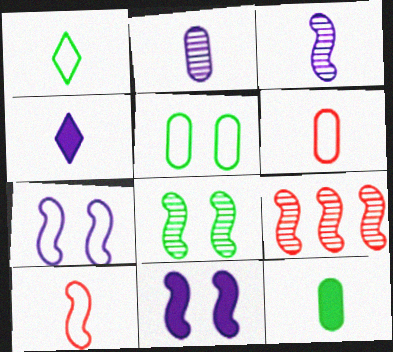[[2, 6, 12], 
[3, 8, 9], 
[4, 5, 9]]